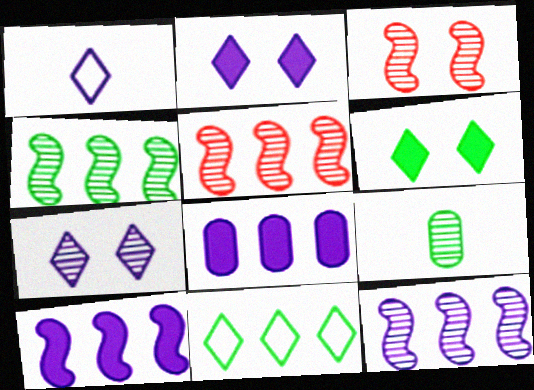[[4, 5, 12], 
[5, 7, 9], 
[5, 8, 11]]